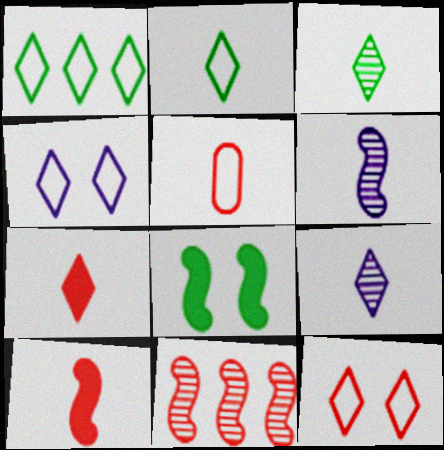[[2, 7, 9]]